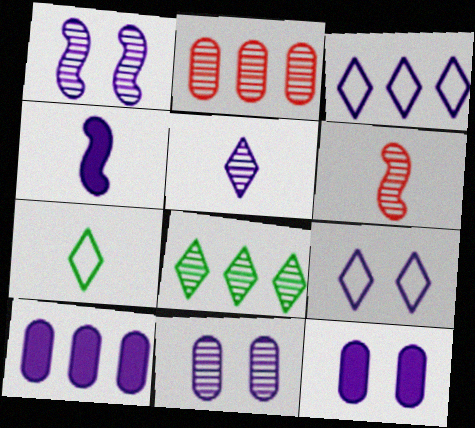[[1, 9, 12], 
[3, 4, 11], 
[6, 8, 11]]